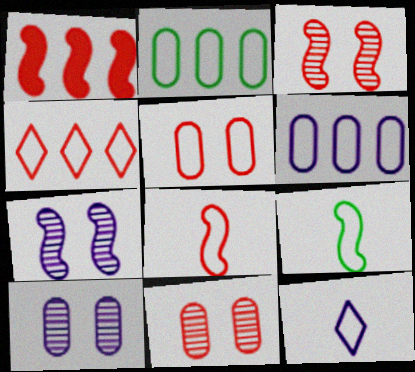[[1, 3, 8], 
[1, 7, 9], 
[4, 5, 8]]